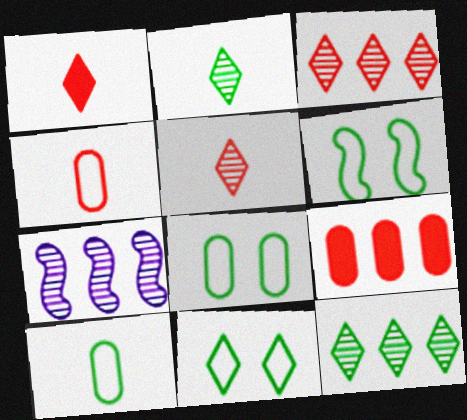[[1, 7, 8], 
[6, 8, 11]]